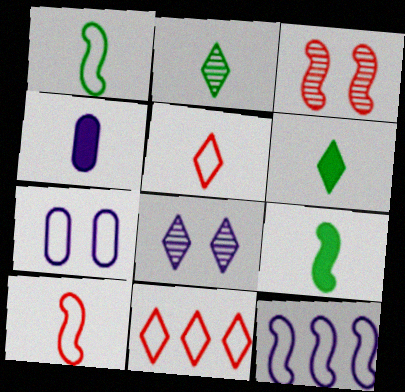[[1, 7, 11], 
[2, 4, 10], 
[3, 9, 12], 
[4, 8, 12], 
[6, 8, 11]]